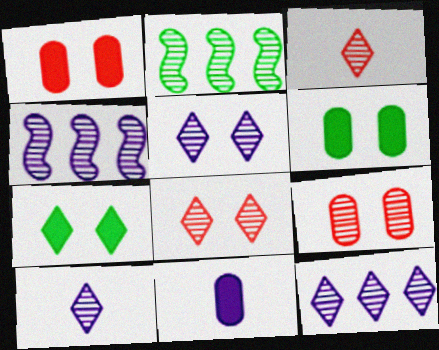[[2, 9, 10], 
[5, 10, 12]]